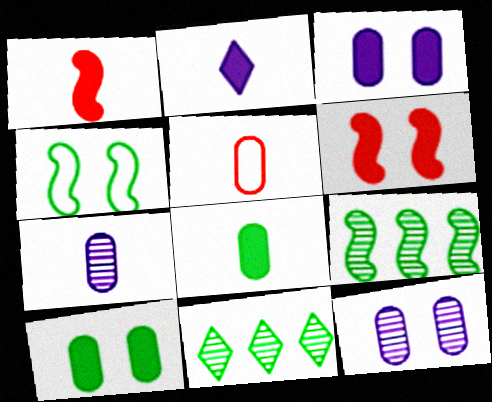[[1, 2, 8], 
[4, 8, 11], 
[5, 7, 8]]